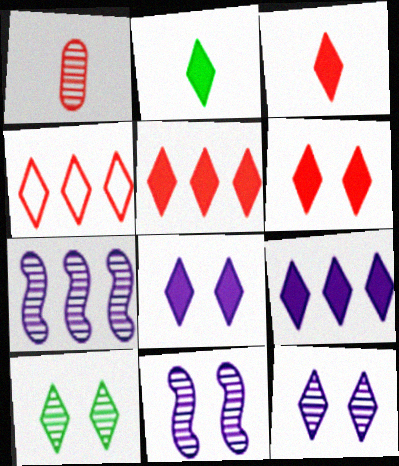[[1, 7, 10], 
[2, 4, 12], 
[2, 5, 8], 
[2, 6, 9], 
[3, 5, 6]]